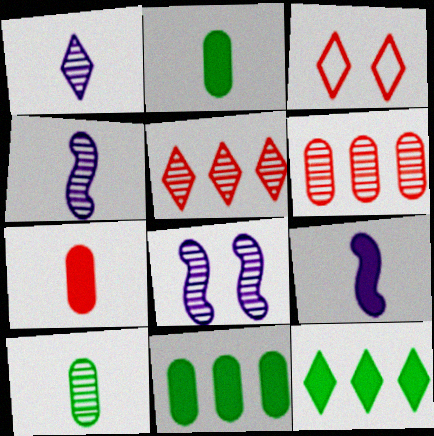[[1, 3, 12], 
[3, 4, 11], 
[5, 8, 10]]